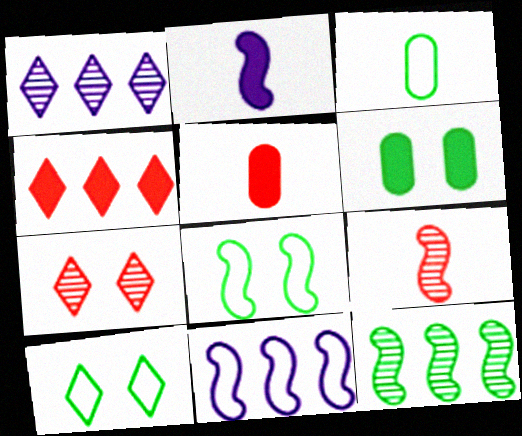[[1, 5, 8], 
[2, 4, 6]]